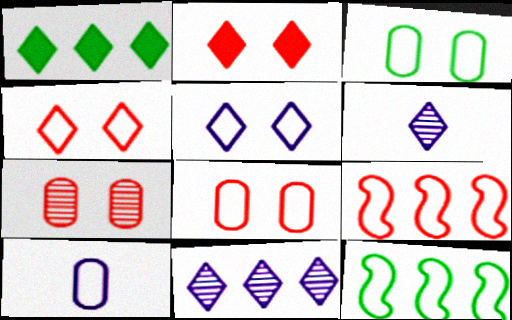[[1, 4, 6], 
[4, 10, 12]]